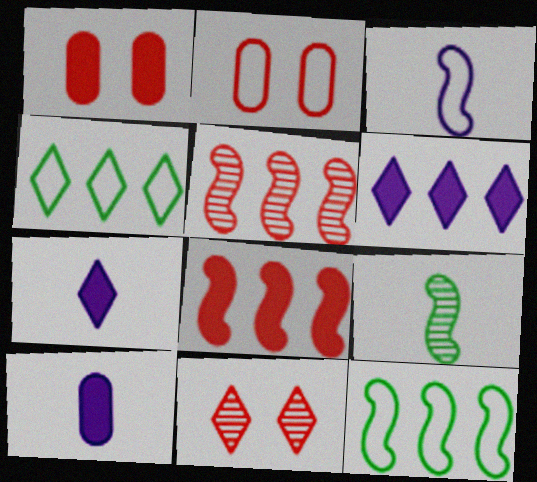[[2, 3, 4], 
[2, 6, 9], 
[4, 7, 11], 
[10, 11, 12]]